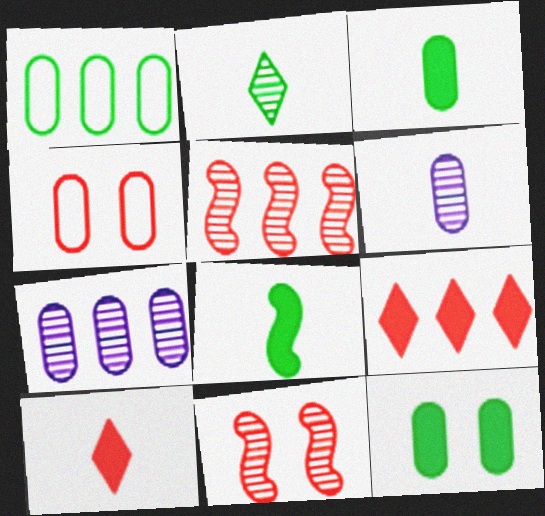[[2, 7, 11], 
[3, 4, 7], 
[4, 5, 10]]